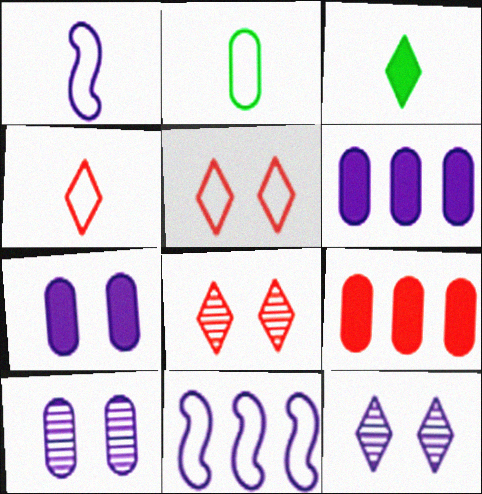[[1, 2, 4], 
[1, 6, 12], 
[2, 5, 11], 
[2, 9, 10]]